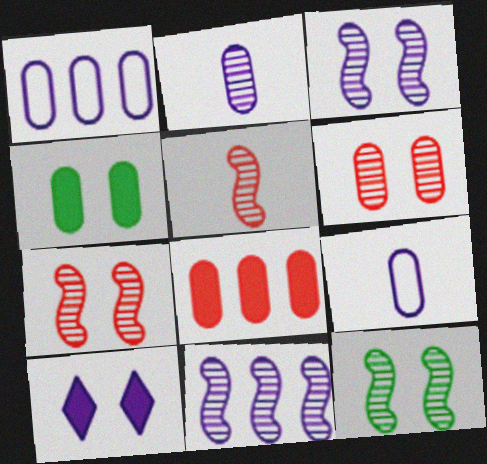[[3, 7, 12], 
[5, 11, 12], 
[9, 10, 11]]